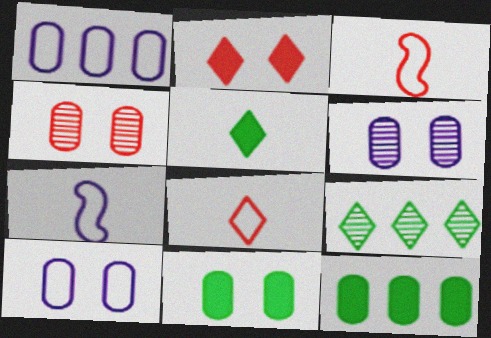[[4, 10, 11]]